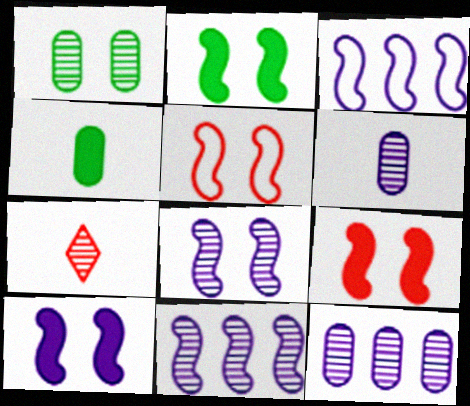[[1, 7, 11], 
[2, 5, 8], 
[2, 9, 10]]